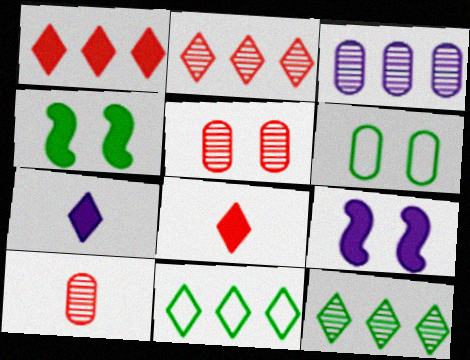[[9, 10, 11]]